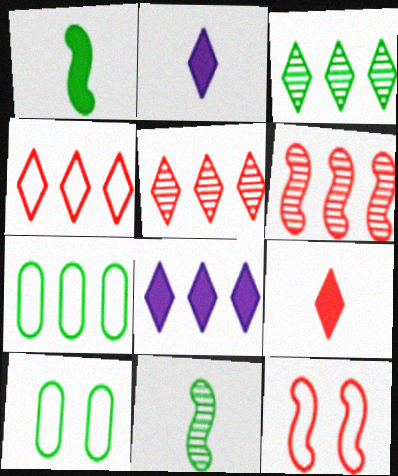[[1, 3, 10], 
[2, 6, 10], 
[3, 4, 8], 
[6, 7, 8]]